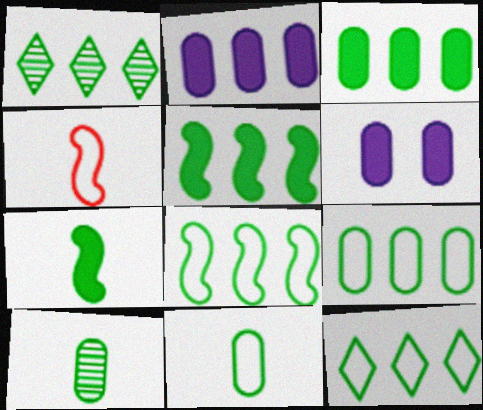[[1, 3, 8], 
[1, 4, 6], 
[1, 5, 9], 
[8, 9, 12]]